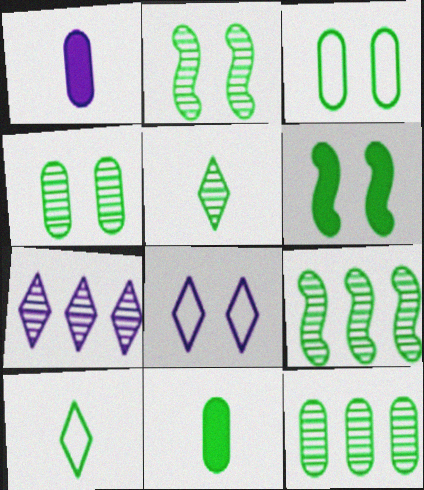[[2, 5, 12], 
[3, 11, 12], 
[4, 5, 9], 
[6, 10, 12]]